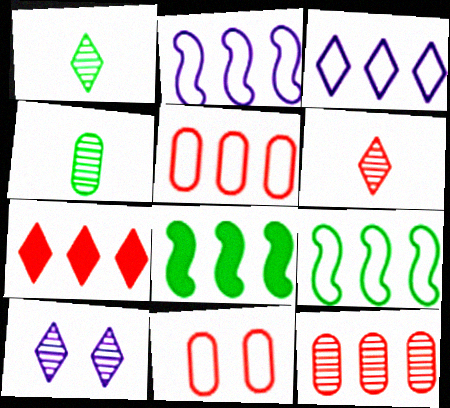[[3, 5, 9], 
[3, 8, 12]]